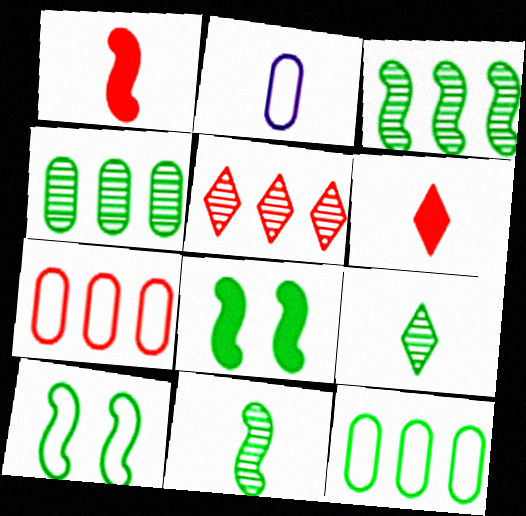[[1, 2, 9], 
[2, 5, 8], 
[2, 6, 11], 
[8, 9, 12]]